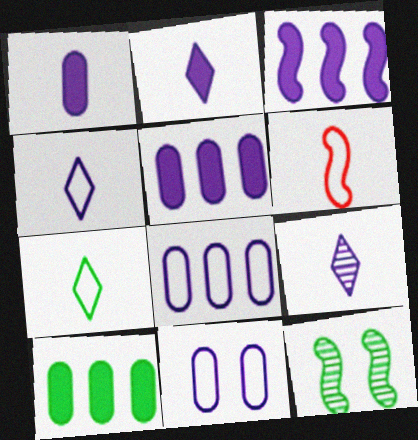[[2, 4, 9], 
[3, 6, 12], 
[3, 9, 11], 
[7, 10, 12]]